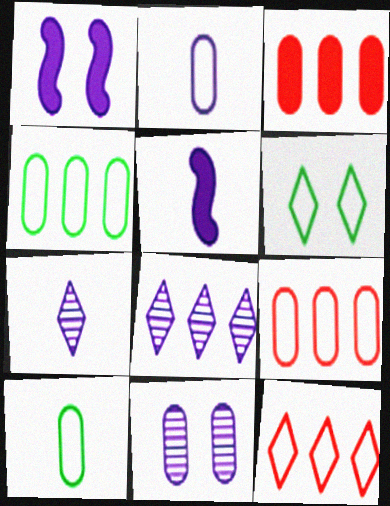[[1, 2, 8], 
[2, 5, 7], 
[3, 10, 11]]